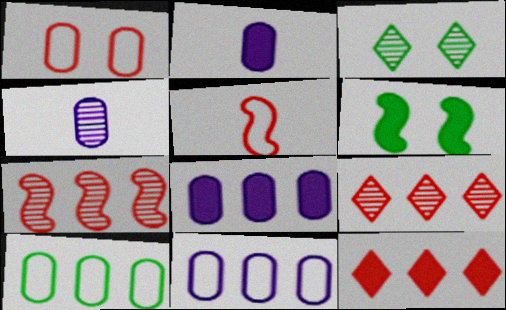[[2, 6, 12], 
[3, 4, 7], 
[3, 5, 8]]